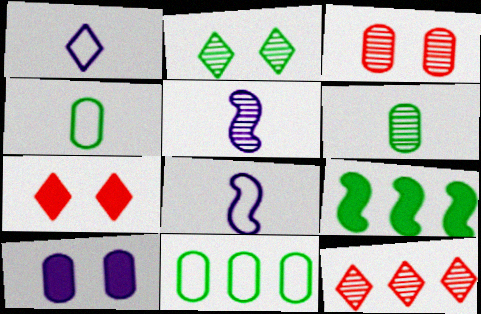[[1, 3, 9], 
[2, 4, 9], 
[5, 7, 11]]